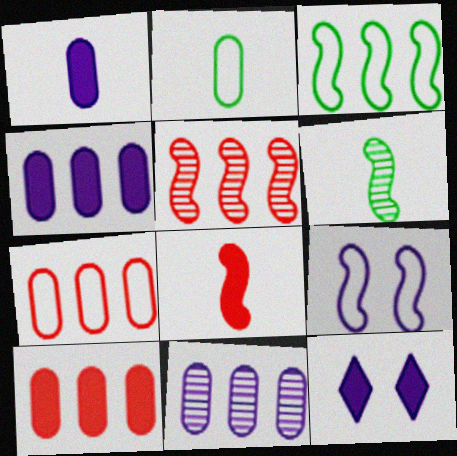[[2, 5, 12], 
[6, 7, 12]]